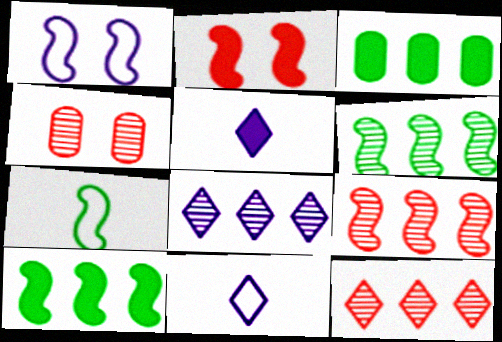[[2, 3, 5], 
[4, 10, 11]]